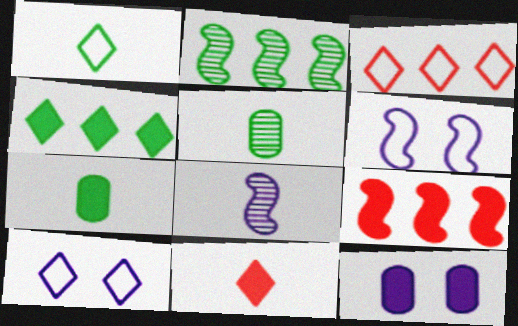[[1, 3, 10], 
[5, 9, 10]]